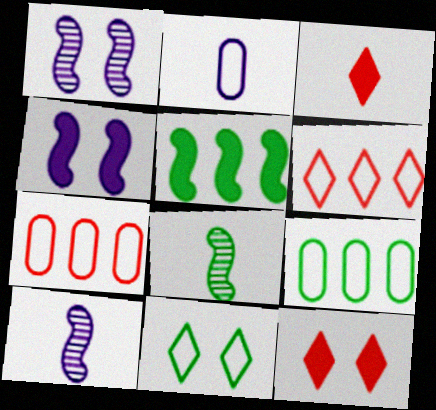[[1, 3, 9], 
[2, 3, 8], 
[9, 10, 12]]